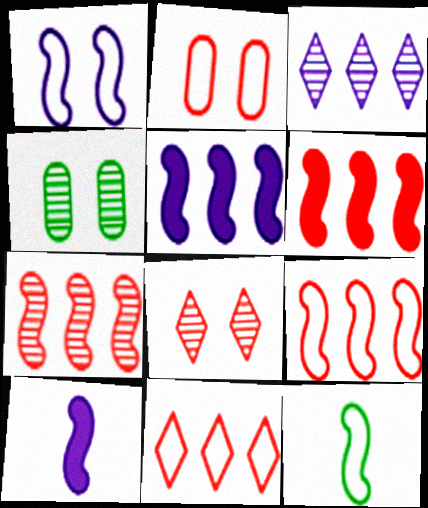[[1, 9, 12], 
[4, 10, 11], 
[6, 7, 9]]